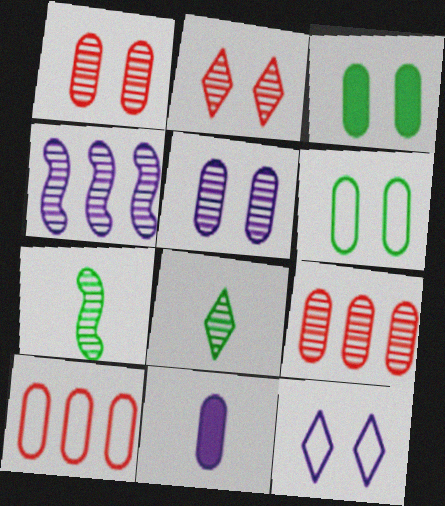[[1, 4, 8], 
[4, 11, 12], 
[6, 9, 11]]